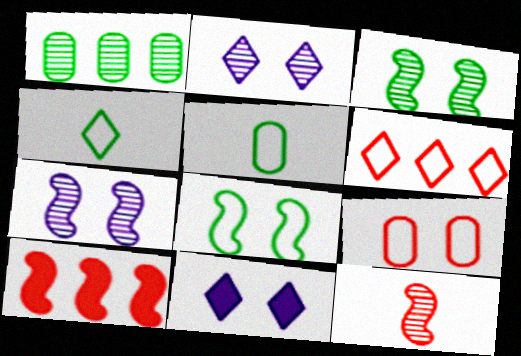[[1, 2, 12], 
[2, 5, 10], 
[3, 9, 11]]